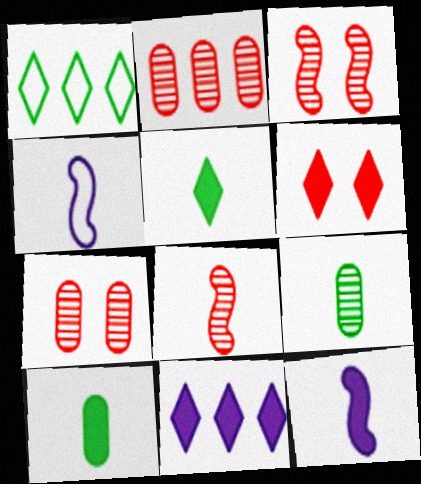[[1, 7, 12], 
[5, 6, 11]]